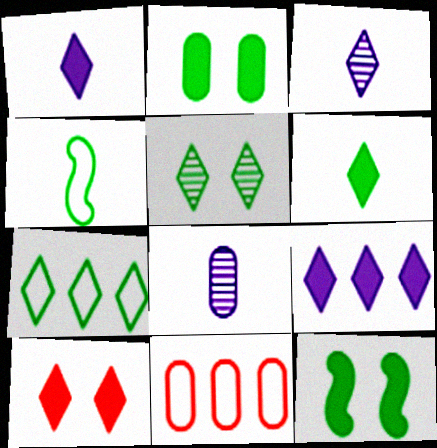[[2, 8, 11], 
[3, 7, 10], 
[3, 11, 12], 
[5, 6, 7], 
[6, 9, 10]]